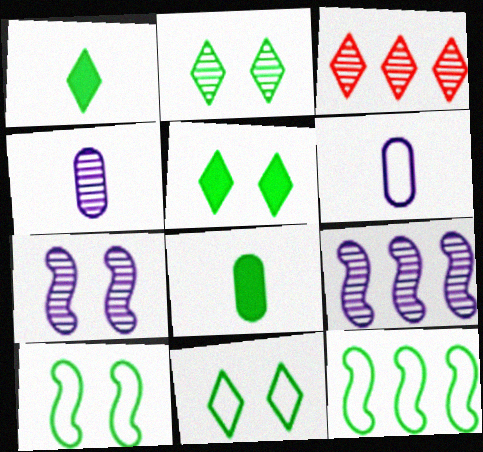[[2, 5, 11], 
[2, 8, 12]]